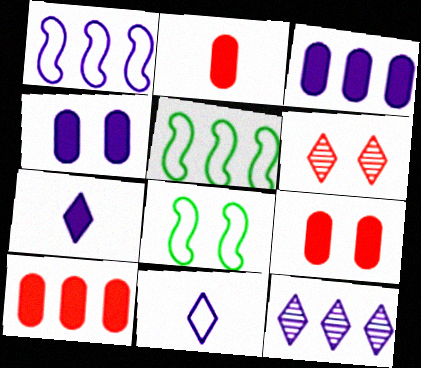[[1, 3, 12], 
[2, 8, 12], 
[2, 9, 10], 
[4, 6, 8], 
[5, 10, 12]]